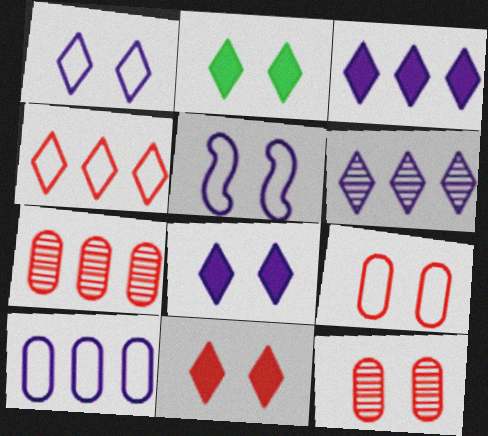[[2, 5, 12], 
[2, 8, 11]]